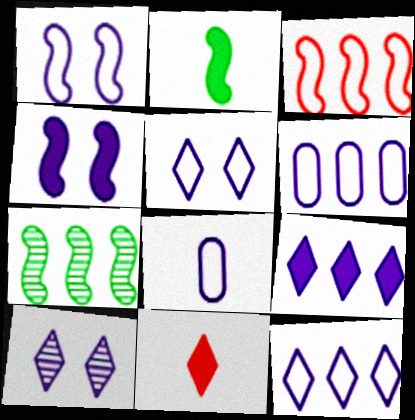[[1, 8, 12]]